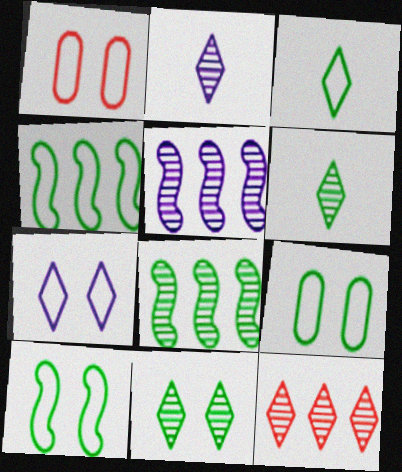[[1, 7, 10], 
[2, 11, 12], 
[3, 4, 9]]